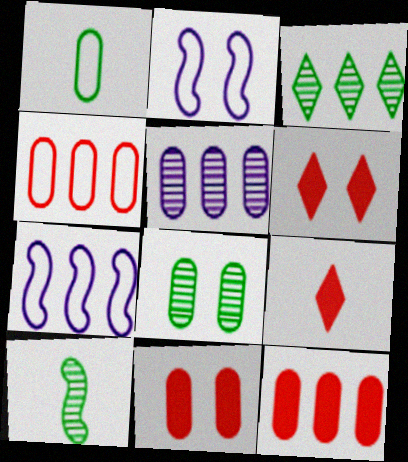[[1, 5, 11], 
[2, 6, 8], 
[3, 7, 12], 
[3, 8, 10], 
[7, 8, 9]]